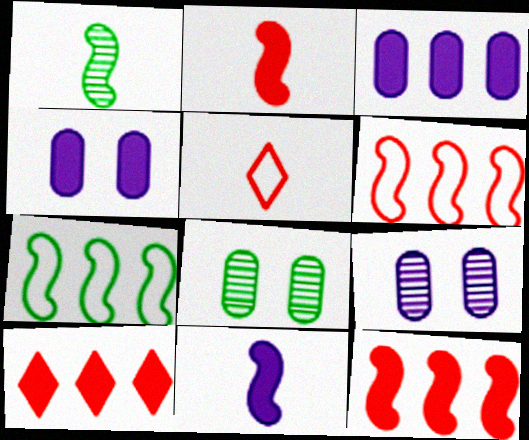[]